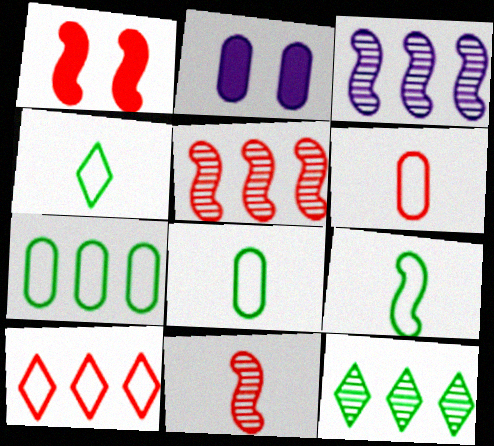[[1, 3, 9], 
[2, 4, 5], 
[4, 8, 9]]